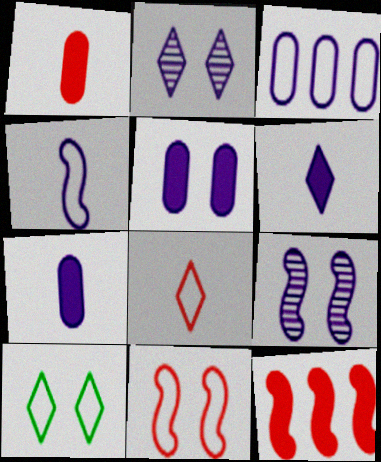[[3, 6, 9]]